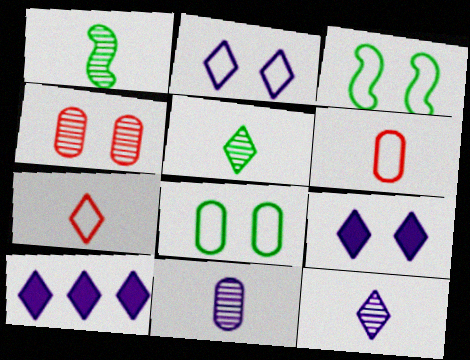[[2, 10, 12], 
[3, 4, 9]]